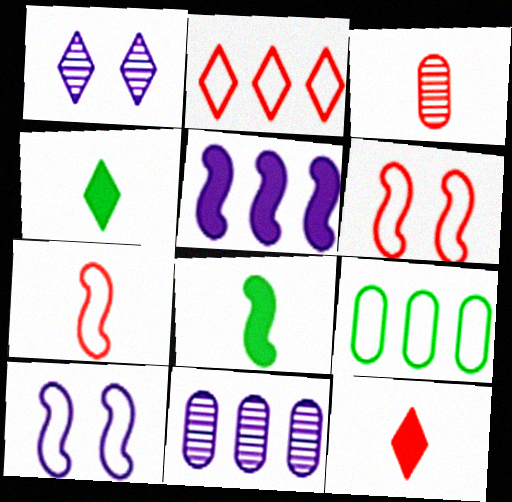[[1, 2, 4], 
[3, 7, 12], 
[4, 6, 11]]